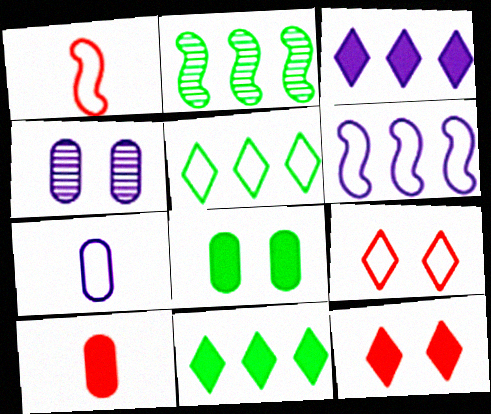[[1, 4, 11], 
[2, 7, 12]]